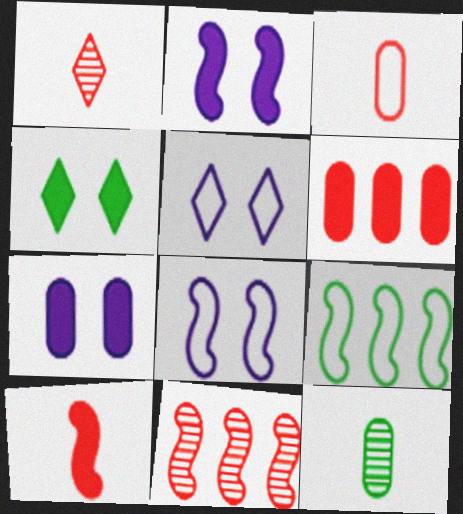[[1, 3, 10], 
[1, 7, 9], 
[3, 5, 9], 
[4, 9, 12]]